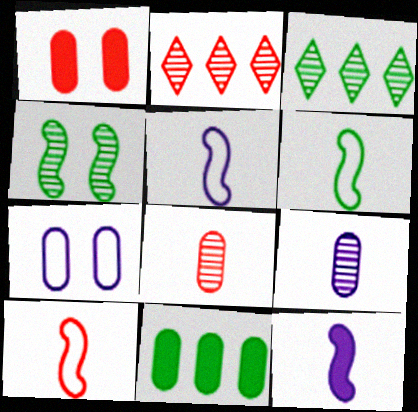[[1, 2, 10], 
[1, 3, 5], 
[2, 4, 9], 
[5, 6, 10], 
[7, 8, 11]]